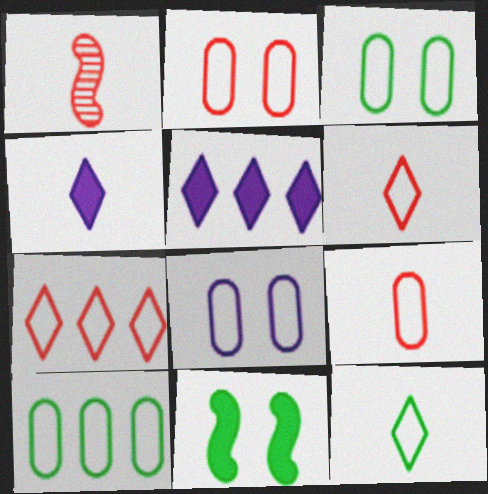[[1, 3, 5], 
[2, 3, 8], 
[8, 9, 10]]